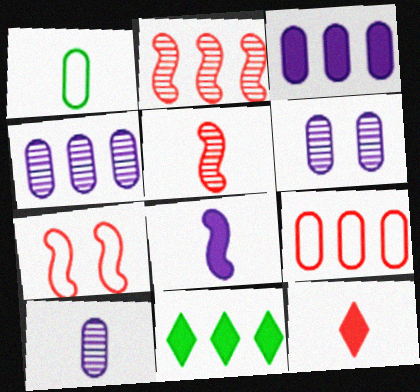[[4, 6, 10], 
[7, 10, 11]]